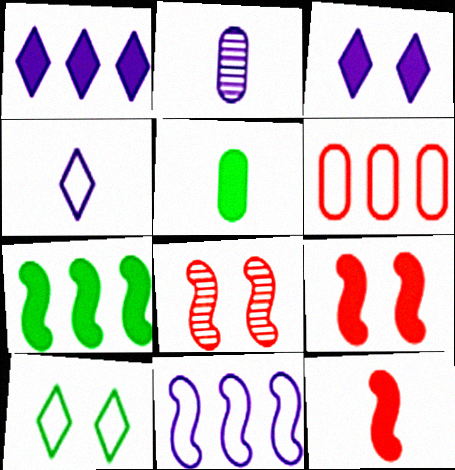[[1, 5, 9], 
[2, 3, 11]]